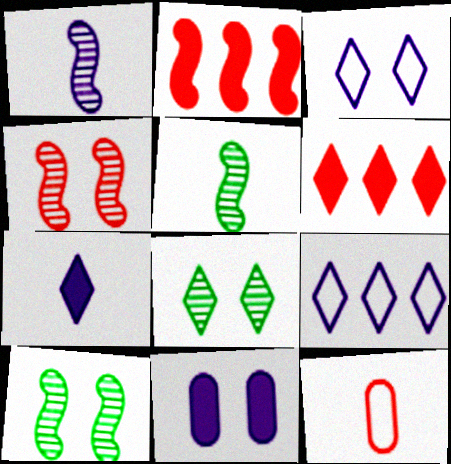[[1, 9, 11], 
[4, 6, 12], 
[5, 7, 12]]